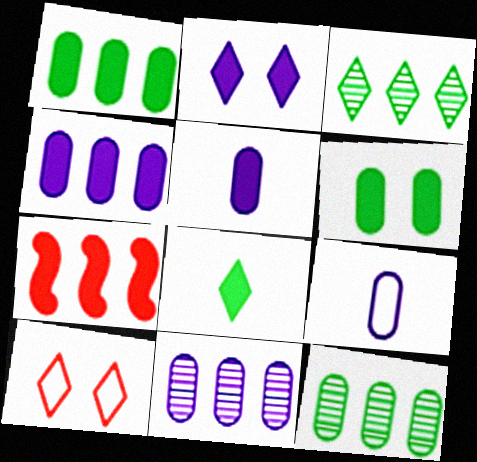[]